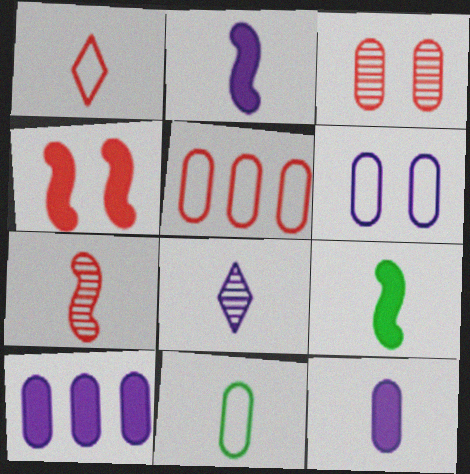[[3, 10, 11], 
[5, 6, 11]]